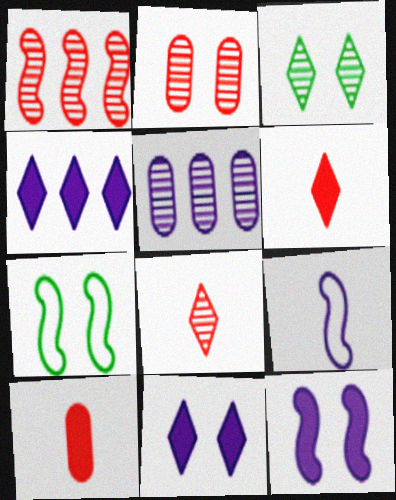[[1, 2, 8], 
[2, 7, 11], 
[5, 6, 7], 
[5, 9, 11]]